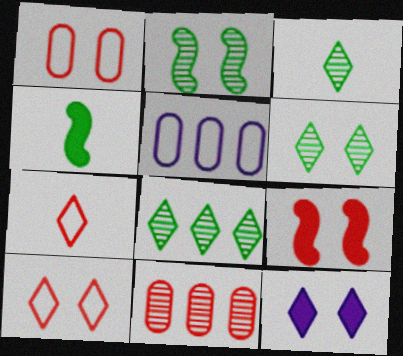[[1, 2, 12], 
[3, 5, 9], 
[3, 6, 8], 
[6, 10, 12], 
[7, 8, 12], 
[7, 9, 11]]